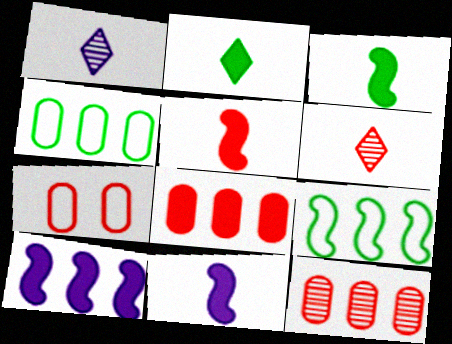[[3, 5, 11]]